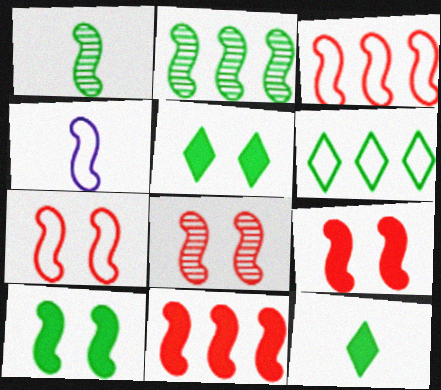[[2, 4, 9], 
[7, 8, 9]]